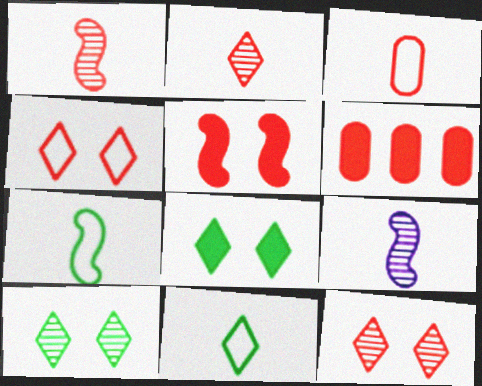[[1, 4, 6]]